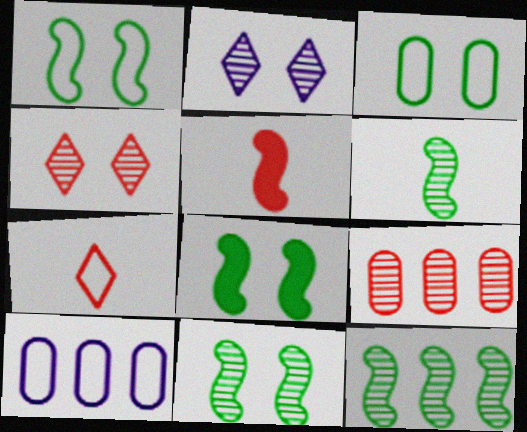[[1, 7, 10], 
[1, 8, 11], 
[2, 6, 9], 
[6, 11, 12]]